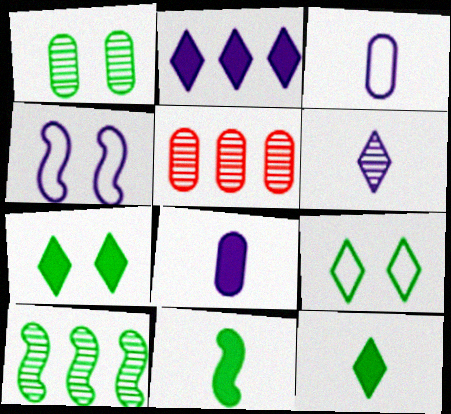[[4, 5, 12]]